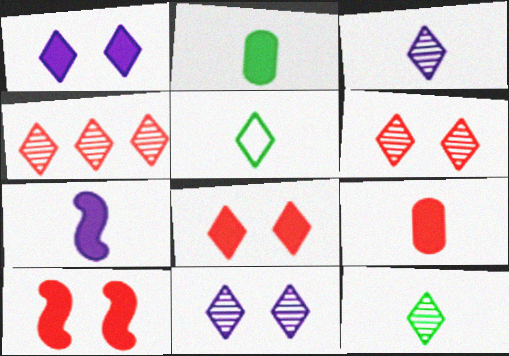[[1, 4, 5], 
[4, 11, 12]]